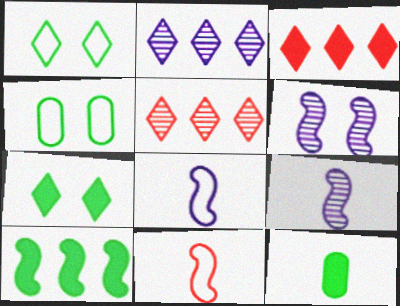[[3, 4, 9], 
[6, 10, 11], 
[7, 10, 12]]